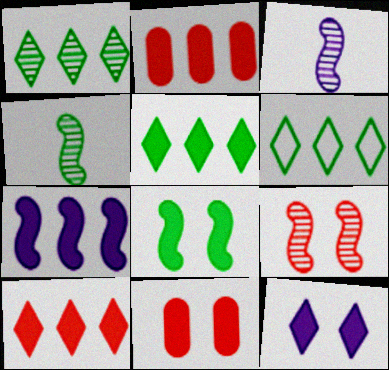[[1, 5, 6], 
[2, 5, 7], 
[3, 6, 11], 
[8, 11, 12]]